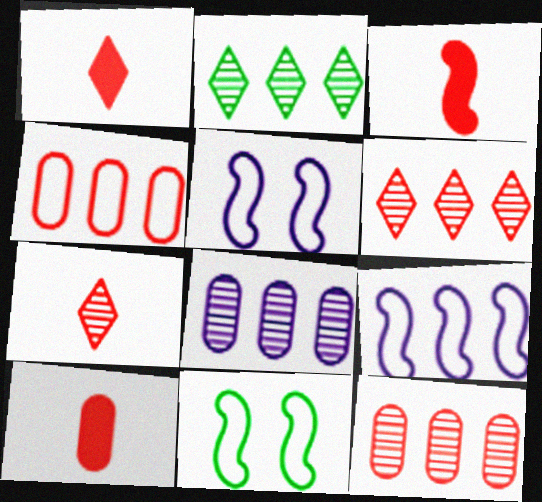[[1, 3, 10], 
[1, 8, 11], 
[2, 5, 10]]